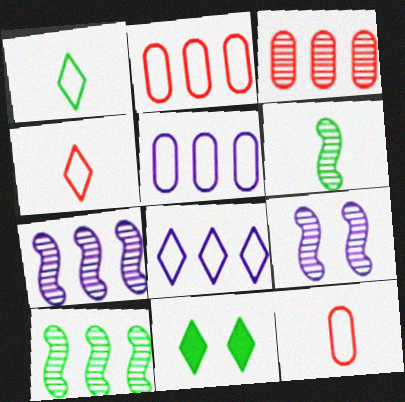[[7, 11, 12]]